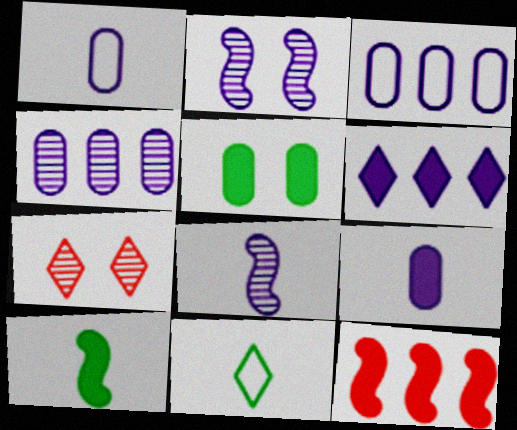[[1, 2, 6], 
[3, 7, 10], 
[6, 7, 11]]